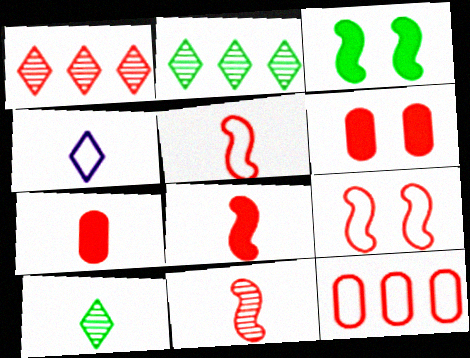[[1, 5, 6], 
[1, 7, 9], 
[5, 8, 11]]